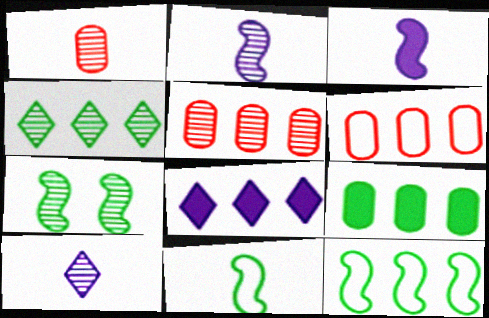[[4, 9, 12], 
[5, 7, 10], 
[5, 8, 12]]